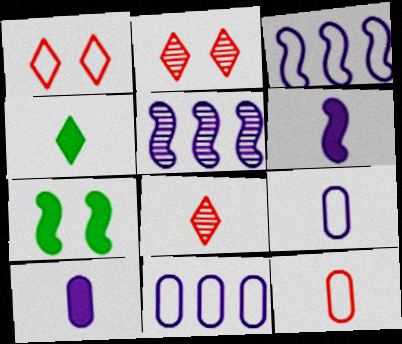[[7, 8, 11]]